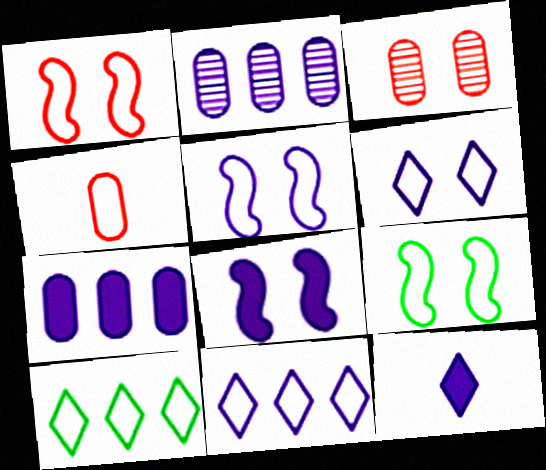[[1, 5, 9], 
[2, 5, 12], 
[4, 5, 10], 
[4, 9, 11], 
[7, 8, 12]]